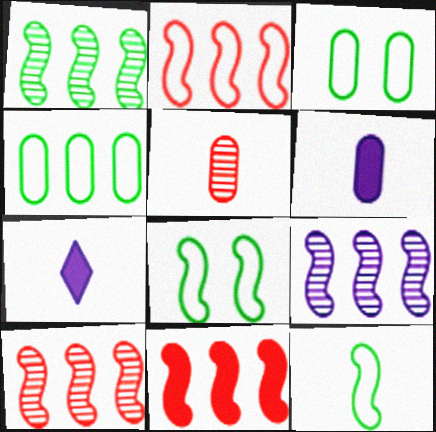[[1, 9, 10], 
[2, 10, 11], 
[3, 7, 10], 
[5, 7, 12]]